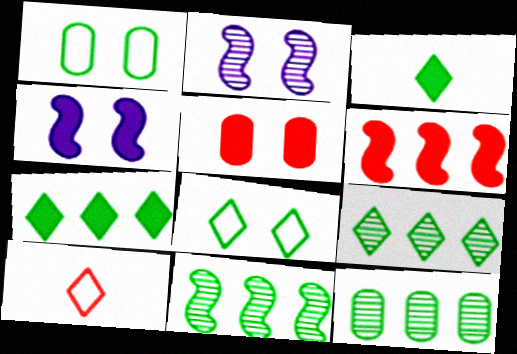[[1, 3, 11], 
[2, 5, 8], 
[3, 8, 9], 
[4, 10, 12], 
[9, 11, 12]]